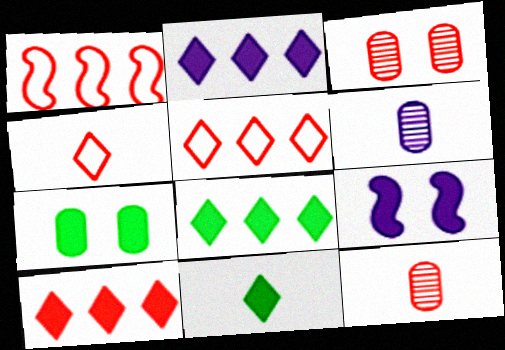[[2, 8, 10]]